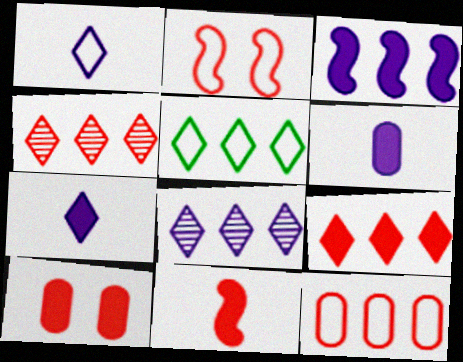[[5, 8, 9], 
[9, 10, 11]]